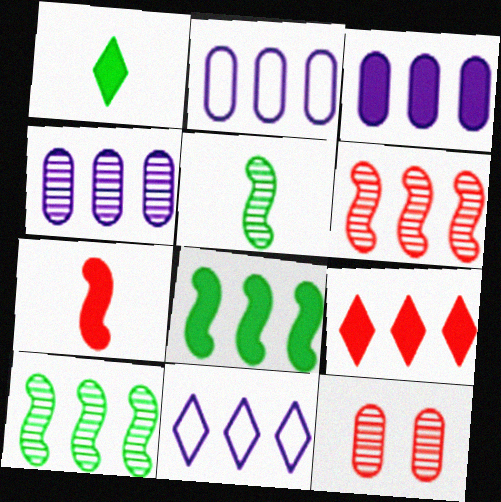[[2, 3, 4], 
[2, 9, 10], 
[3, 8, 9]]